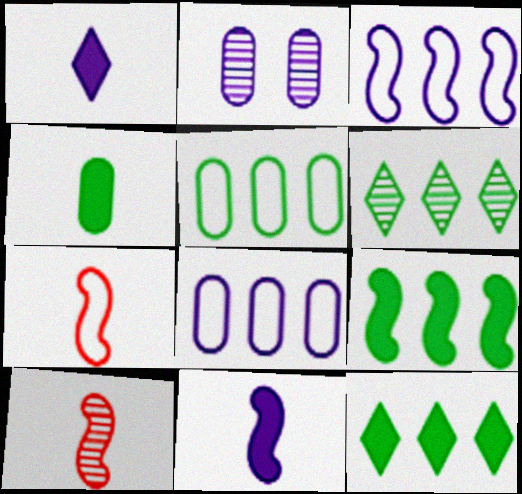[[1, 2, 3], 
[2, 6, 10], 
[2, 7, 12], 
[5, 6, 9]]